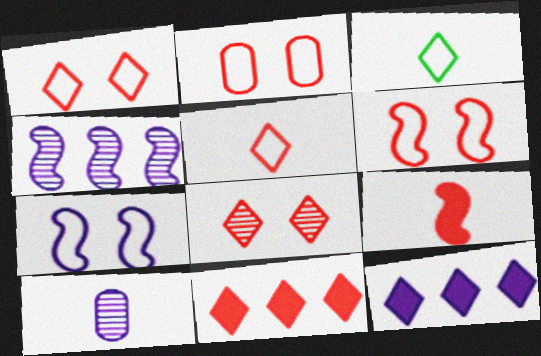[[1, 2, 6], 
[3, 8, 12], 
[3, 9, 10], 
[5, 8, 11], 
[7, 10, 12]]